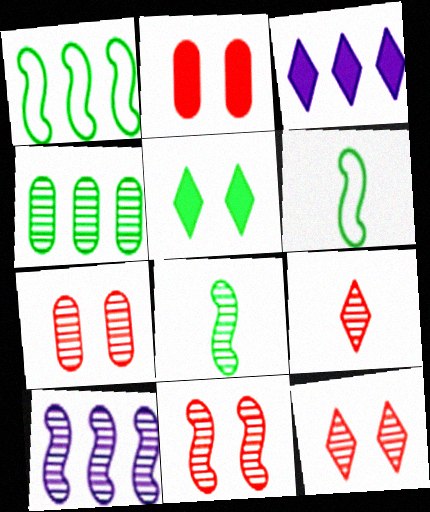[[3, 6, 7], 
[4, 5, 6], 
[7, 11, 12], 
[8, 10, 11]]